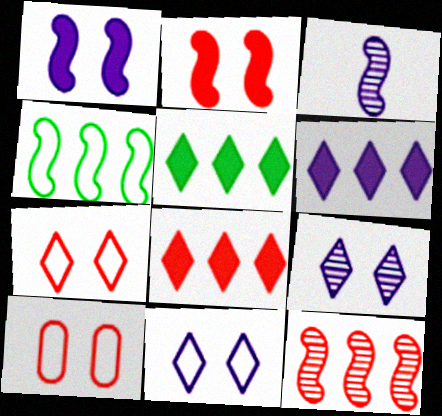[[2, 3, 4], 
[3, 5, 10], 
[5, 6, 8]]